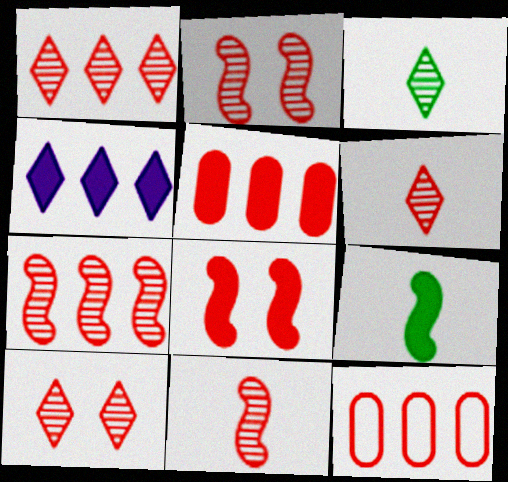[[1, 6, 10], 
[2, 7, 11], 
[6, 8, 12]]